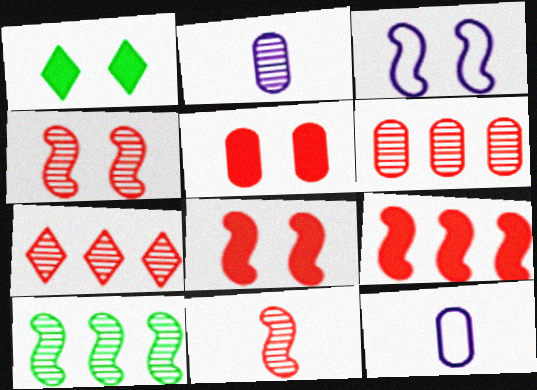[]